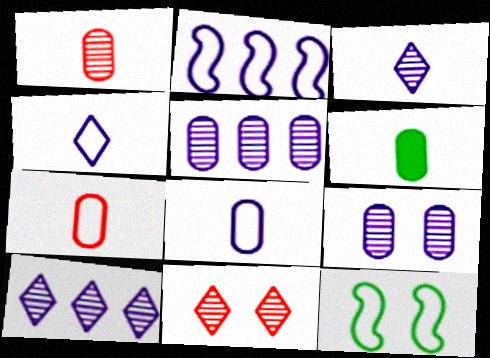[[1, 6, 8], 
[2, 6, 11]]